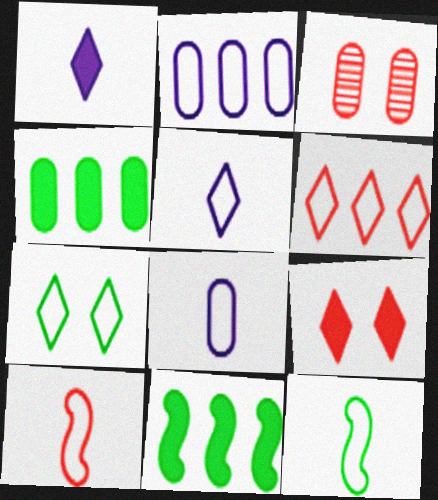[[2, 7, 10], 
[3, 4, 8], 
[3, 5, 11], 
[5, 6, 7]]